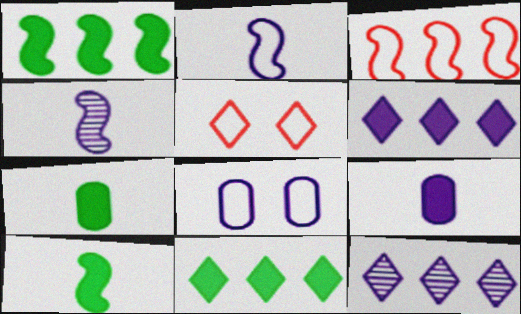[[4, 6, 8]]